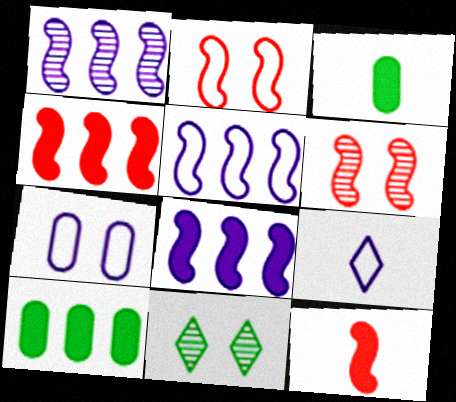[[1, 5, 8], 
[5, 7, 9], 
[6, 9, 10]]